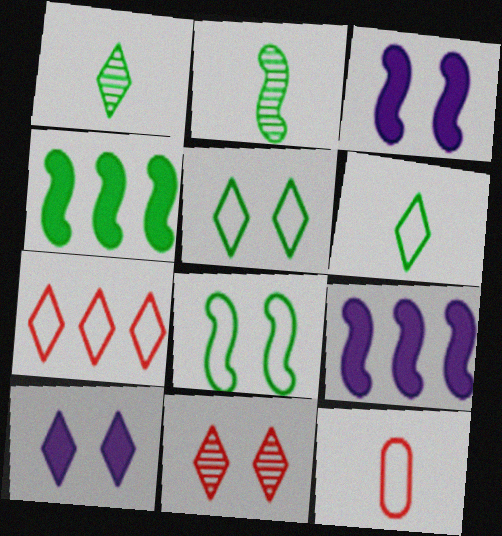[[1, 7, 10], 
[2, 4, 8], 
[5, 10, 11]]